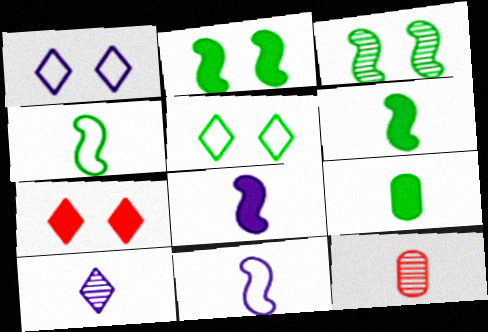[]